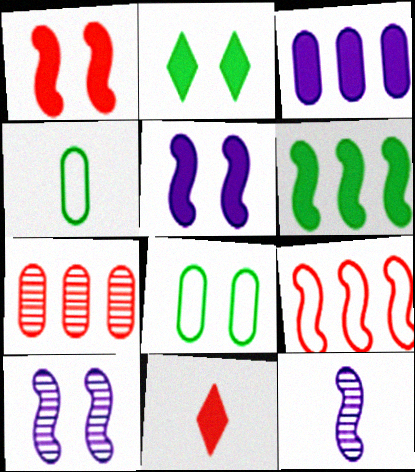[[4, 11, 12]]